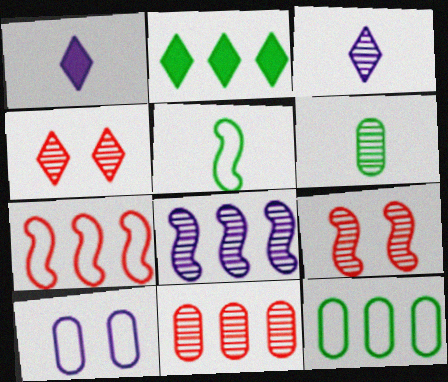[[1, 8, 10], 
[1, 9, 12], 
[4, 6, 8]]